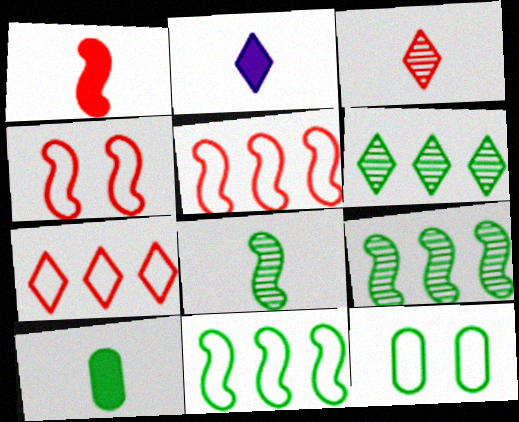[[1, 2, 10]]